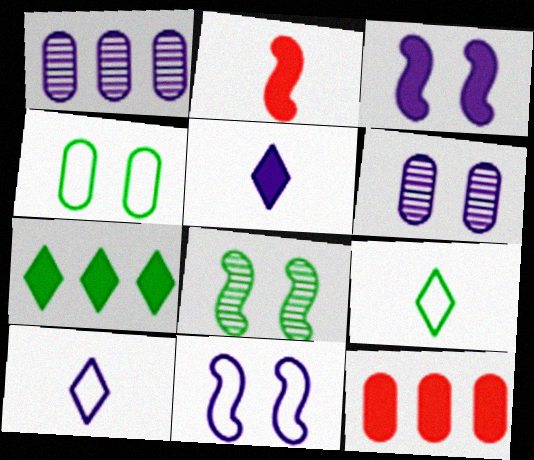[[1, 3, 10], 
[1, 5, 11], 
[8, 10, 12]]